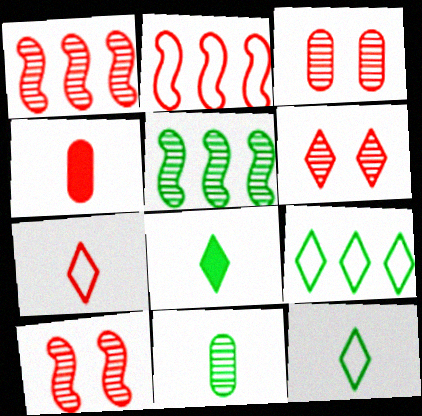[[2, 4, 6], 
[3, 6, 10]]